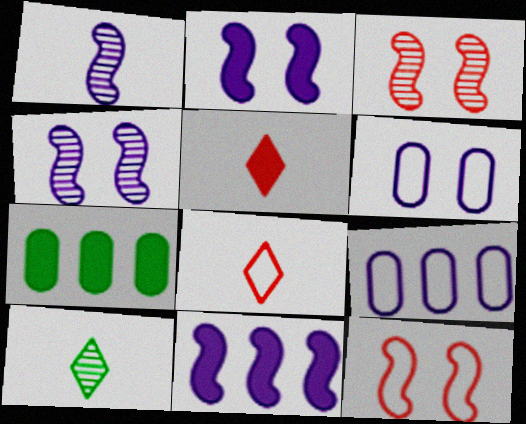[[2, 5, 7], 
[4, 7, 8]]